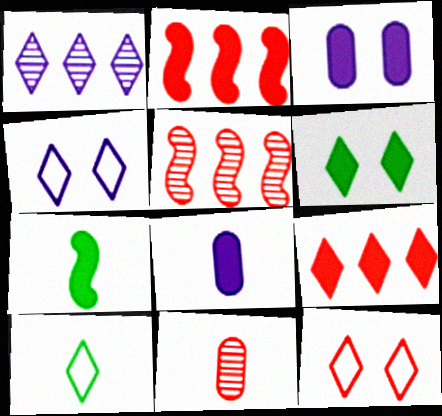[[2, 6, 8], 
[2, 11, 12], 
[3, 5, 10], 
[3, 7, 9]]